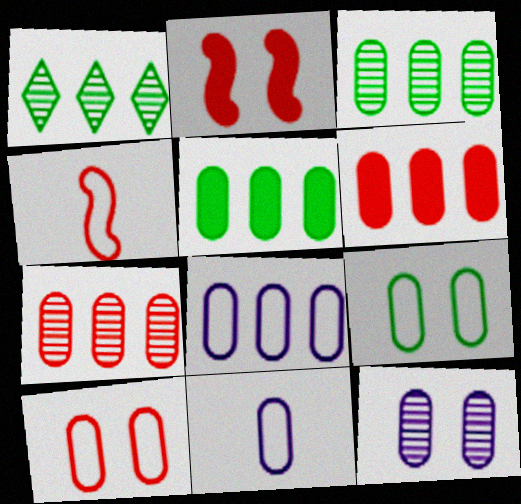[[1, 2, 11], 
[3, 6, 8], 
[5, 7, 8]]